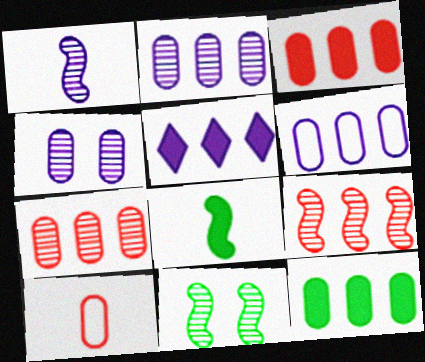[[1, 9, 11], 
[4, 10, 12], 
[5, 10, 11], 
[6, 7, 12]]